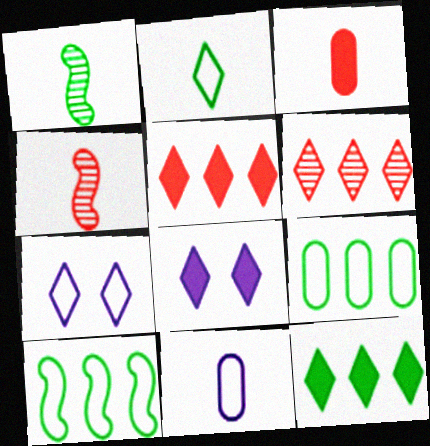[[2, 6, 8], 
[4, 8, 9]]